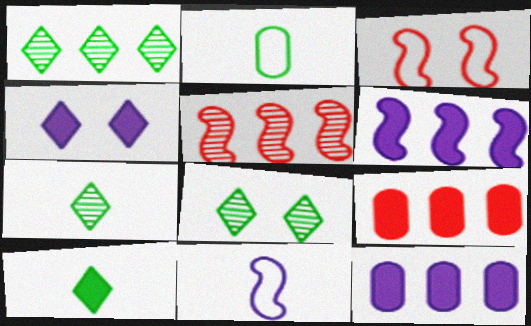[[1, 7, 8], 
[2, 4, 5], 
[3, 7, 12], 
[8, 9, 11]]